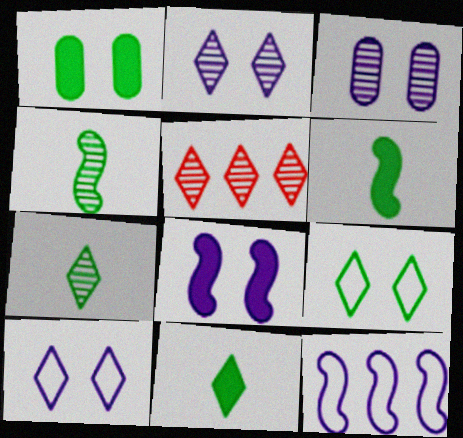[[2, 5, 7], 
[3, 4, 5], 
[3, 8, 10], 
[5, 10, 11]]